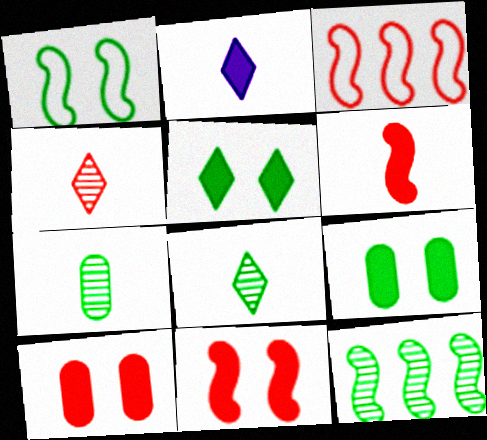[[3, 4, 10]]